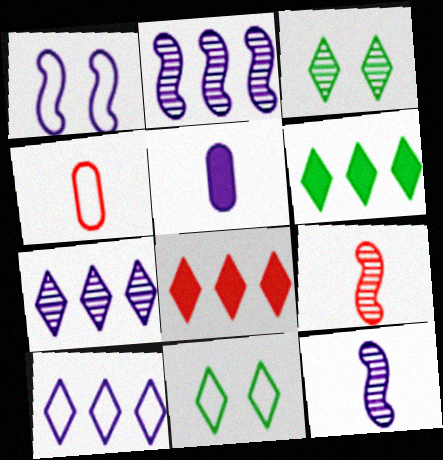[[1, 5, 7]]